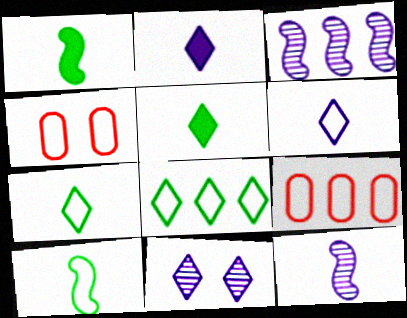[[1, 9, 11], 
[3, 4, 5]]